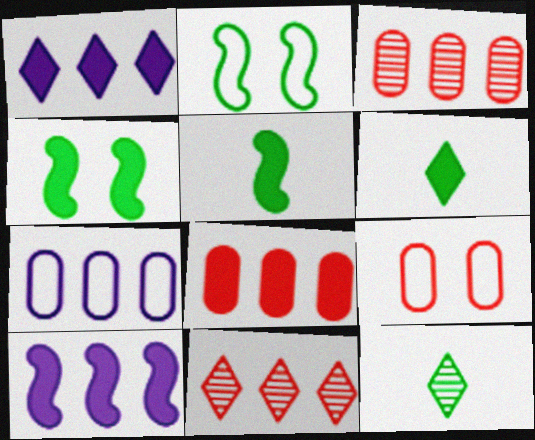[[9, 10, 12]]